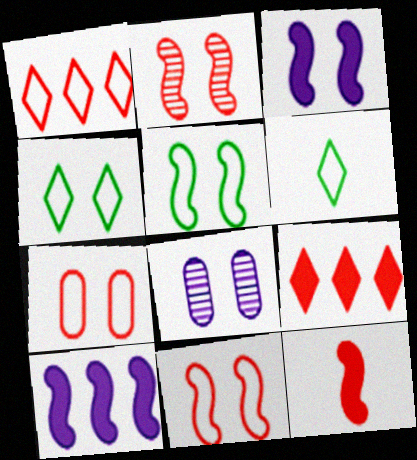[[2, 3, 5]]